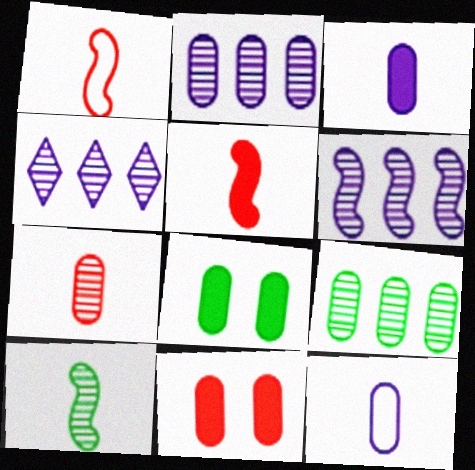[[1, 4, 8], 
[2, 4, 6], 
[9, 11, 12]]